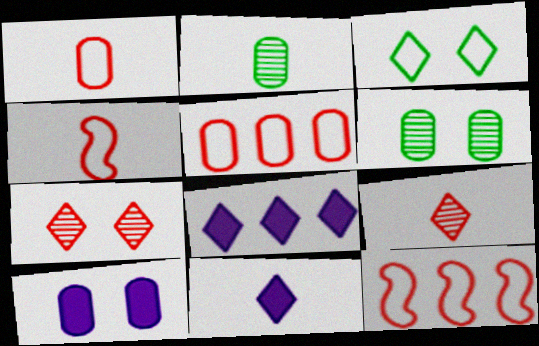[[2, 4, 11], 
[2, 5, 10], 
[3, 8, 9], 
[4, 6, 8], 
[6, 11, 12]]